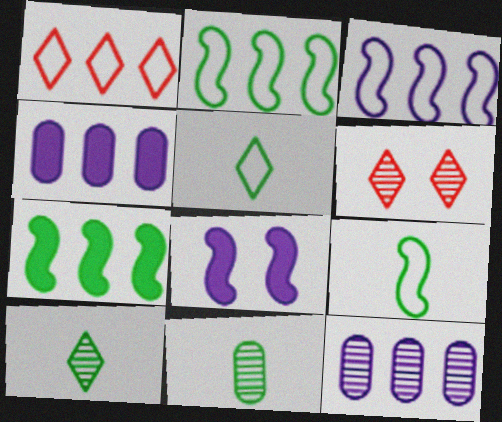[[1, 7, 12], 
[1, 8, 11], 
[4, 6, 9]]